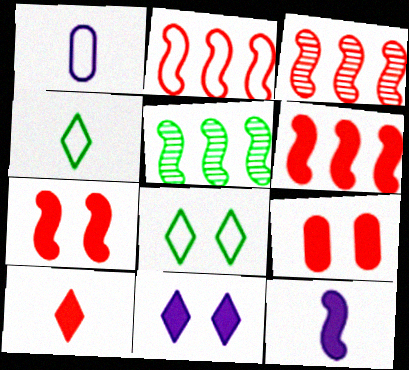[[1, 2, 8], 
[2, 3, 6], 
[6, 9, 10]]